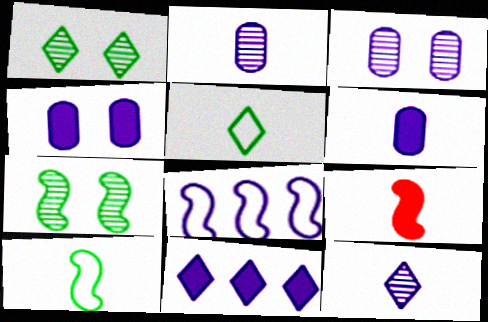[[2, 5, 9], 
[4, 8, 12], 
[7, 8, 9]]